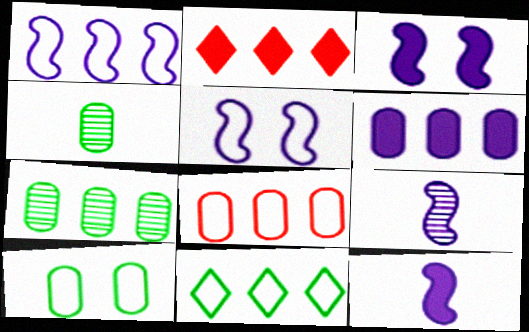[[1, 2, 7], 
[1, 3, 9], 
[1, 8, 11], 
[2, 4, 5], 
[2, 9, 10], 
[6, 7, 8]]